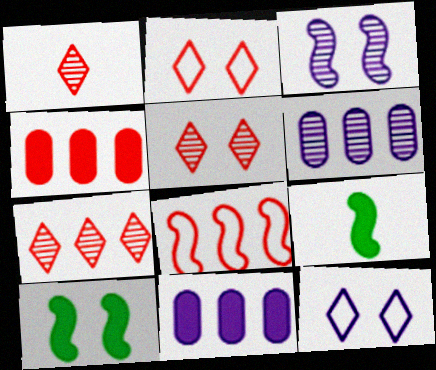[[1, 5, 7], 
[2, 6, 9], 
[3, 8, 9], 
[4, 7, 8]]